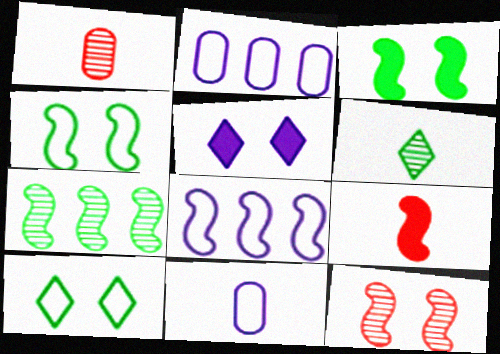[[6, 9, 11]]